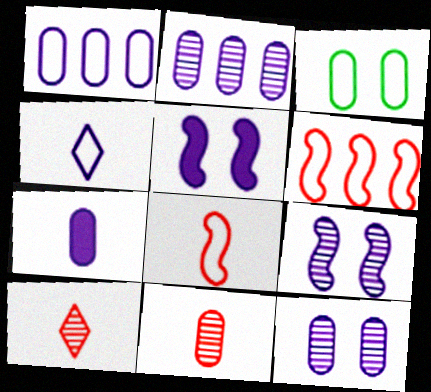[[1, 7, 12], 
[2, 4, 5], 
[3, 4, 6]]